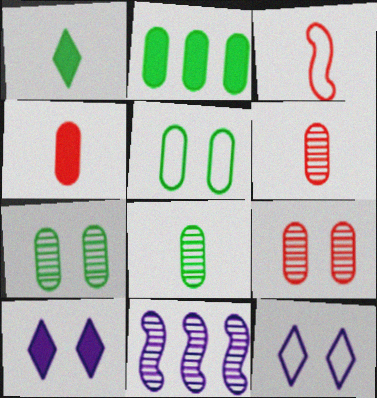[[2, 5, 8]]